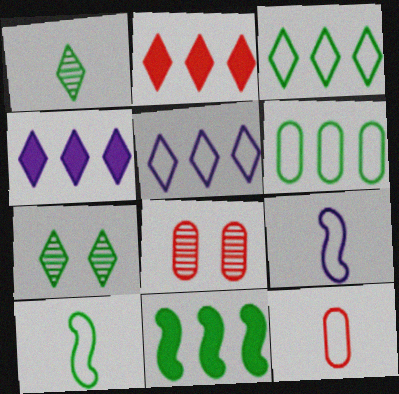[[4, 8, 10]]